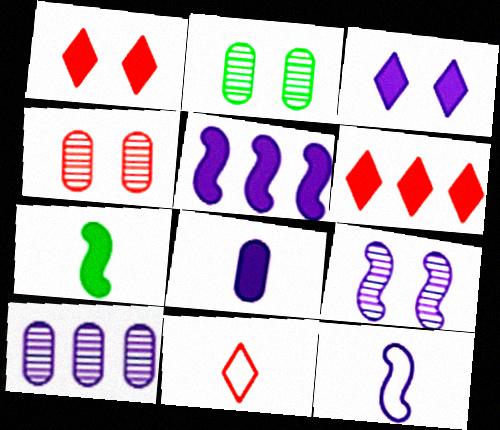[[2, 5, 11], 
[2, 6, 12], 
[3, 5, 8], 
[3, 10, 12], 
[5, 9, 12]]